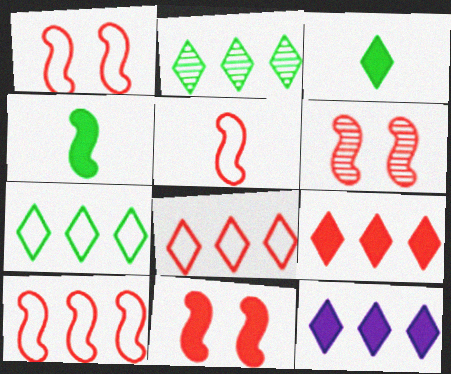[[1, 5, 10], 
[1, 6, 11], 
[2, 8, 12]]